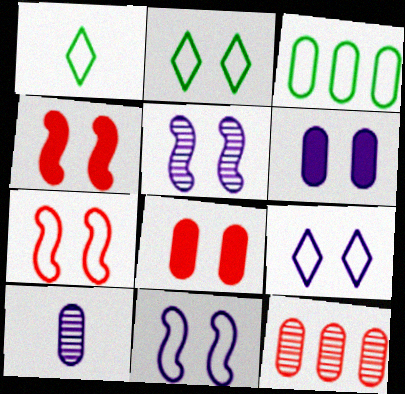[[2, 5, 8], 
[3, 8, 10], 
[5, 6, 9]]